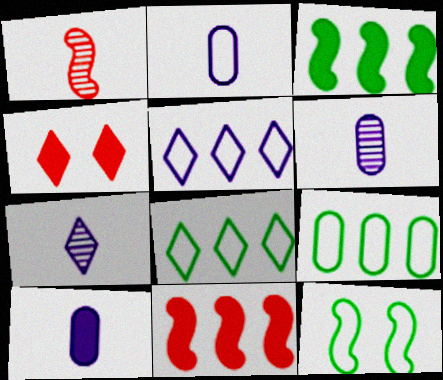[[2, 6, 10], 
[3, 4, 10], 
[4, 7, 8]]